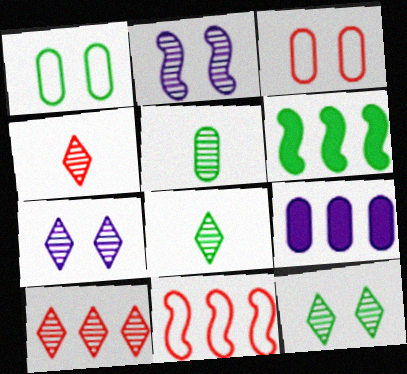[[1, 6, 8], 
[2, 5, 10], 
[3, 5, 9], 
[7, 8, 10]]